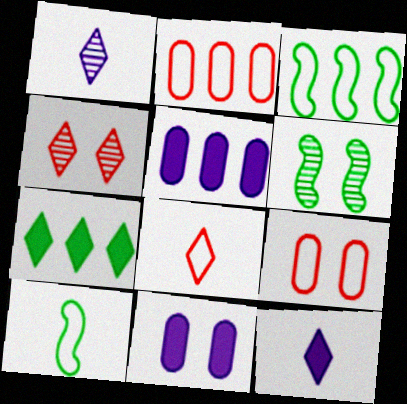[[2, 6, 12], 
[4, 5, 10], 
[5, 6, 8]]